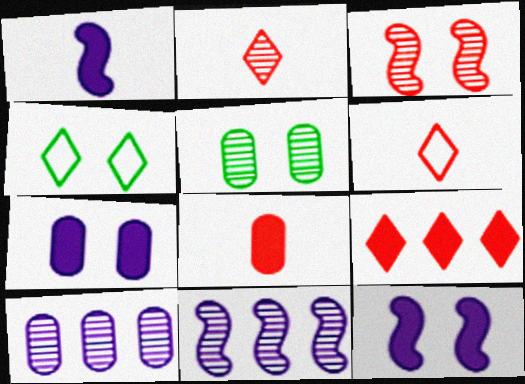[[2, 5, 11], 
[3, 4, 7], 
[4, 8, 11]]